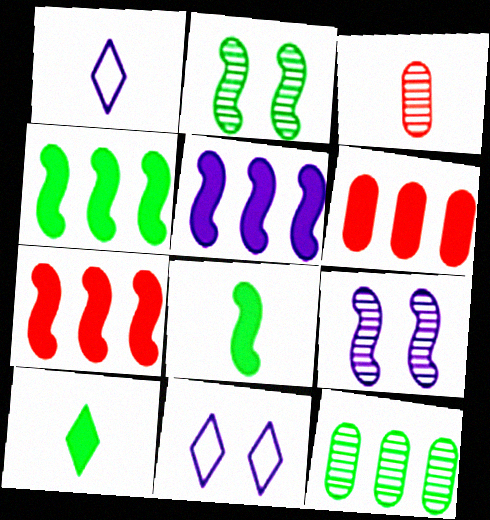[[1, 2, 6], 
[1, 3, 8], 
[3, 4, 11], 
[4, 5, 7]]